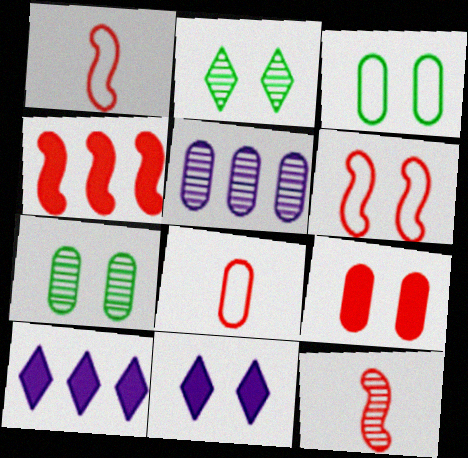[[1, 7, 10], 
[2, 5, 12], 
[3, 10, 12], 
[4, 6, 12], 
[6, 7, 11]]